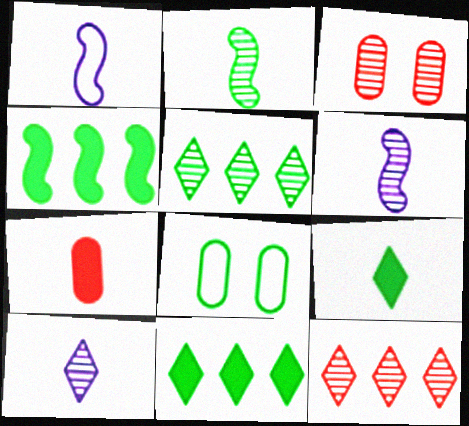[[1, 3, 11], 
[2, 8, 11], 
[3, 5, 6]]